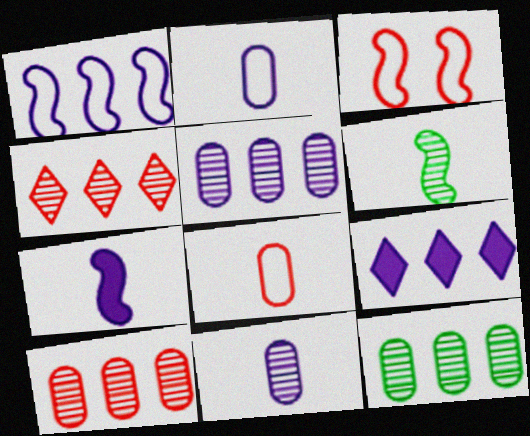[[1, 5, 9], 
[5, 10, 12]]